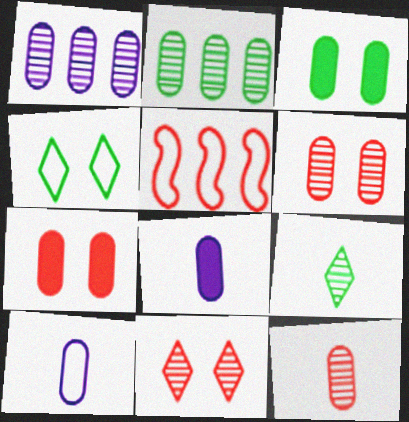[[2, 7, 10], 
[4, 5, 10]]